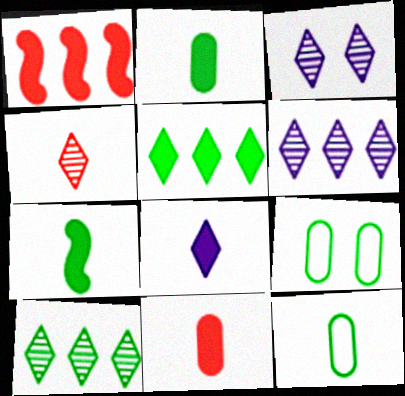[[1, 3, 12], 
[3, 4, 10], 
[7, 8, 11], 
[7, 9, 10]]